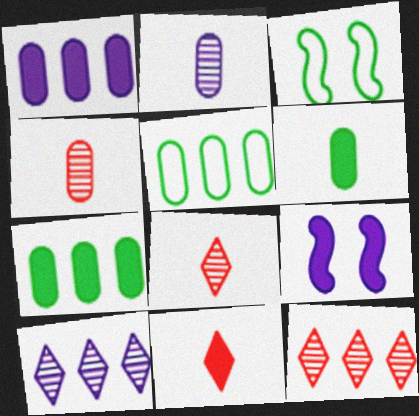[[1, 3, 8], 
[5, 8, 9], 
[7, 9, 11]]